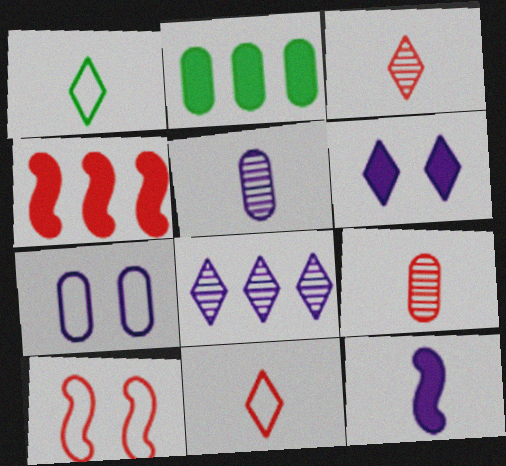[[1, 9, 12], 
[2, 7, 9], 
[7, 8, 12]]